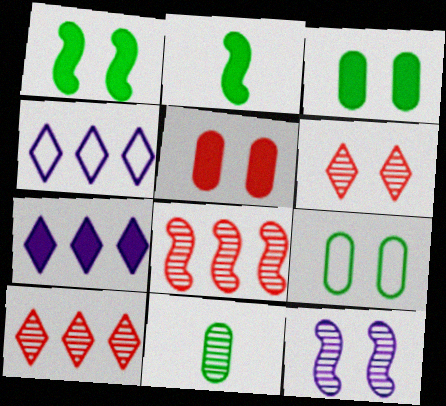[[2, 5, 7], 
[10, 11, 12]]